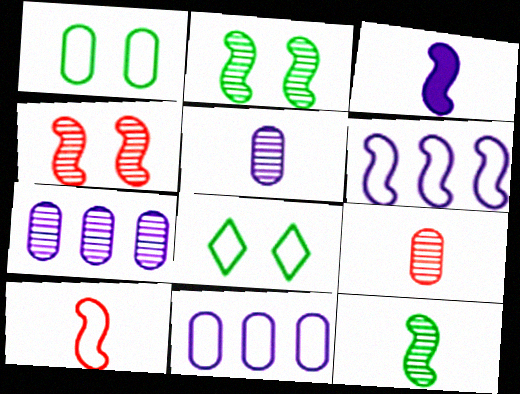[[3, 10, 12], 
[8, 10, 11]]